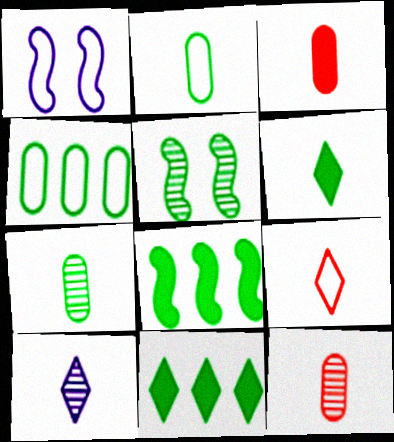[[1, 4, 9], 
[1, 11, 12], 
[2, 5, 11], 
[4, 5, 6], 
[6, 9, 10]]